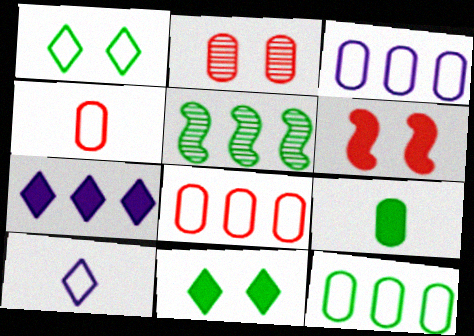[[1, 5, 9], 
[2, 3, 9], 
[3, 8, 12], 
[5, 7, 8], 
[6, 7, 9]]